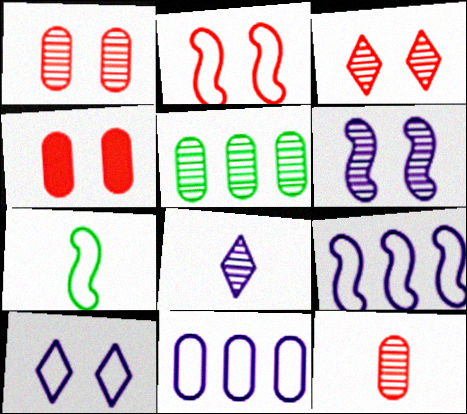[[2, 3, 4], 
[2, 7, 9]]